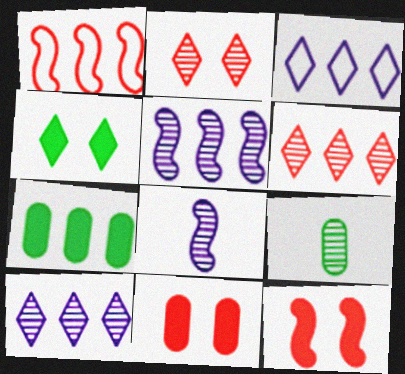[[1, 7, 10], 
[2, 5, 9], 
[3, 9, 12]]